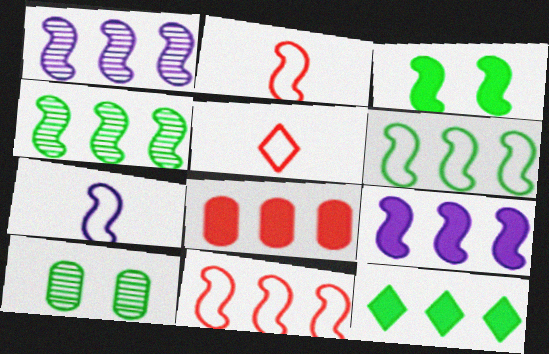[[1, 2, 3], 
[4, 9, 11], 
[5, 9, 10], 
[8, 9, 12]]